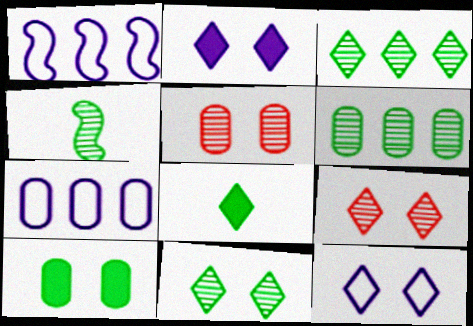[[1, 5, 8], 
[4, 6, 11]]